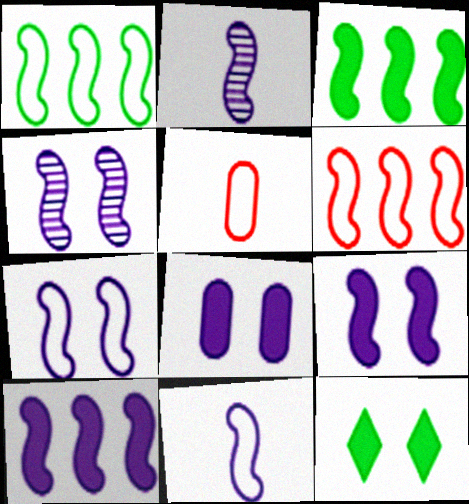[[2, 7, 10], 
[4, 7, 9], 
[4, 10, 11]]